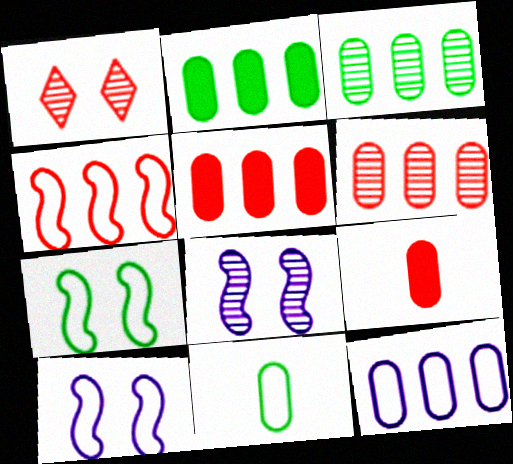[[1, 4, 9], 
[2, 6, 12], 
[3, 5, 12]]